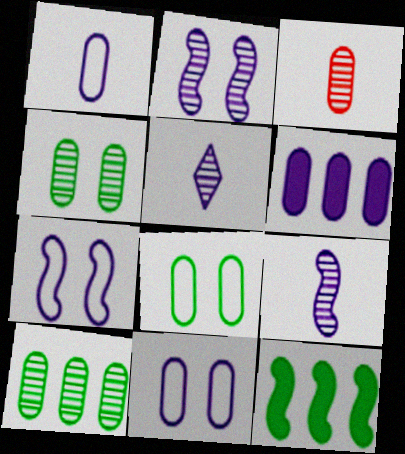[[3, 6, 8], 
[5, 6, 7]]